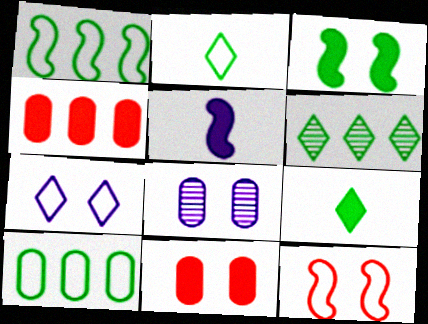[]